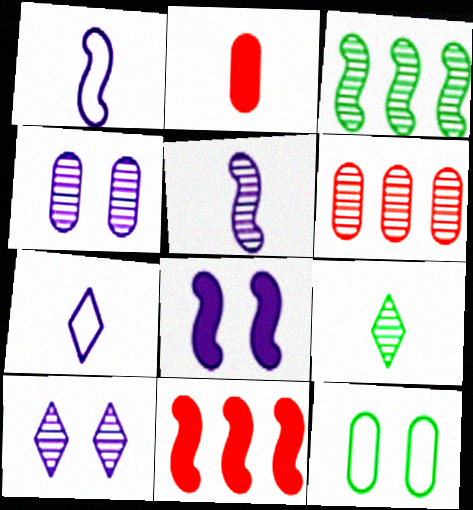[[1, 2, 9]]